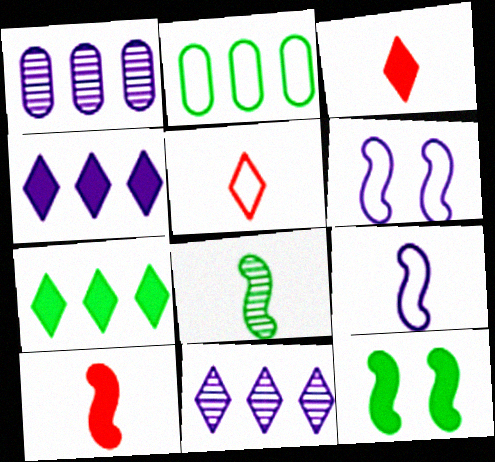[[1, 5, 12], 
[2, 5, 6], 
[8, 9, 10]]